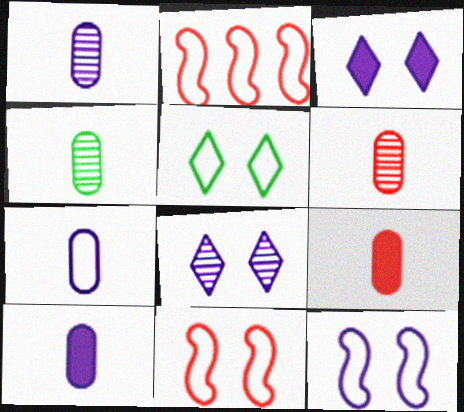[[1, 4, 6], 
[1, 7, 10], 
[2, 3, 4], 
[2, 5, 7], 
[4, 7, 9]]